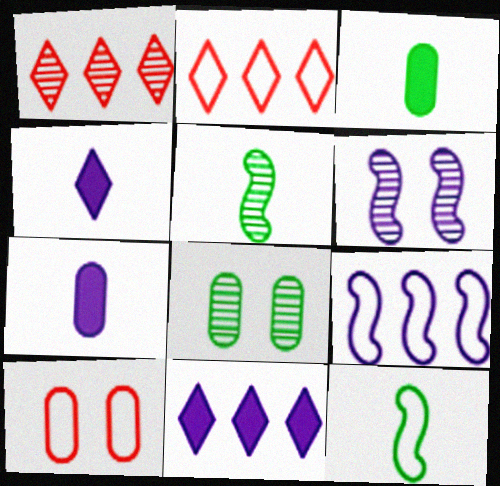[[2, 3, 6], 
[5, 10, 11]]